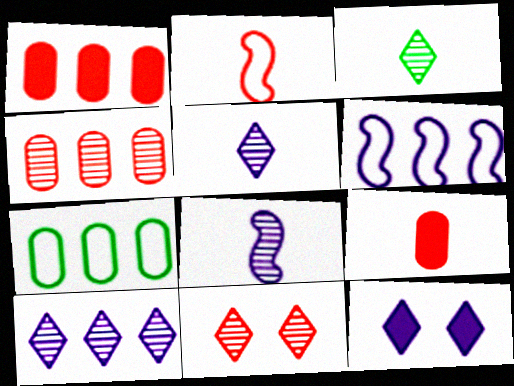[[1, 2, 11], 
[3, 10, 11]]